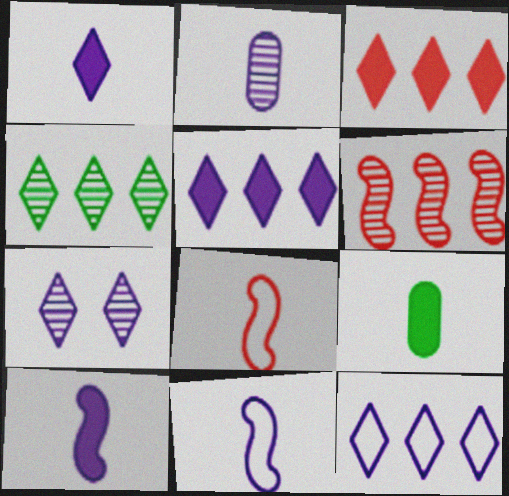[[1, 2, 11], 
[1, 7, 12], 
[3, 4, 12]]